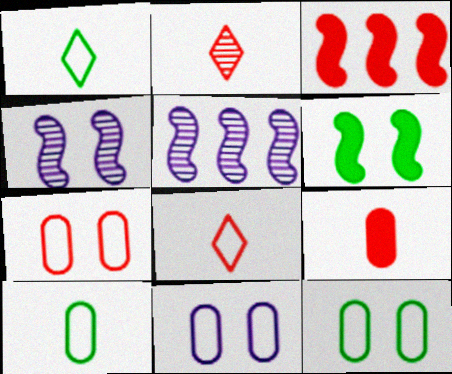[[2, 3, 7], 
[7, 11, 12]]